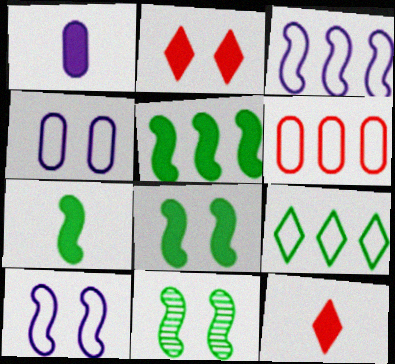[[1, 2, 5], 
[1, 7, 12], 
[2, 4, 11], 
[3, 6, 9], 
[5, 7, 8]]